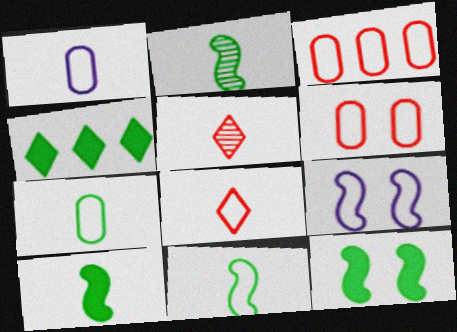[[1, 5, 10], 
[1, 8, 11], 
[2, 10, 11]]